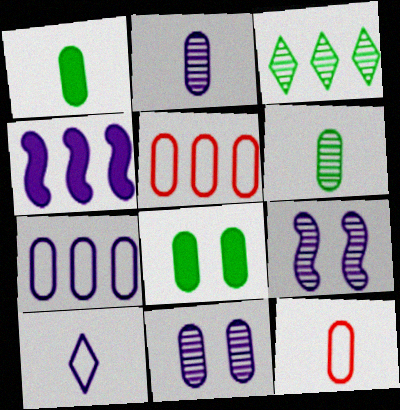[[1, 2, 12], 
[1, 5, 11], 
[2, 5, 8], 
[3, 4, 5], 
[4, 10, 11]]